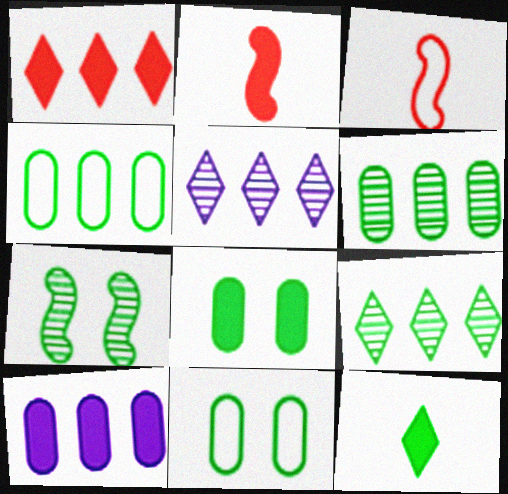[[2, 5, 11], 
[3, 5, 8], 
[4, 7, 12]]